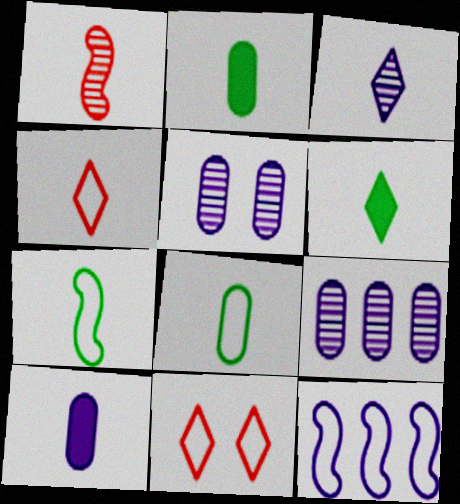[[3, 4, 6], 
[8, 11, 12]]